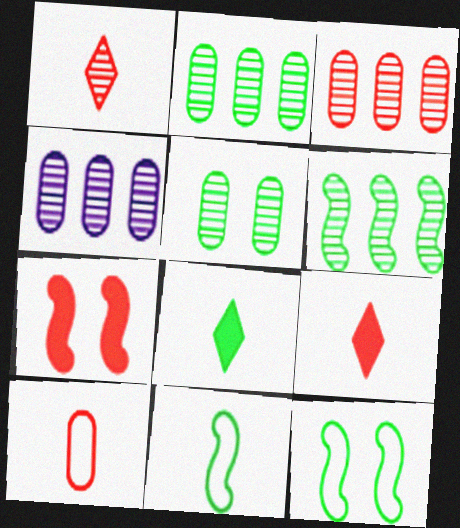[[2, 3, 4], 
[2, 8, 12], 
[4, 9, 12]]